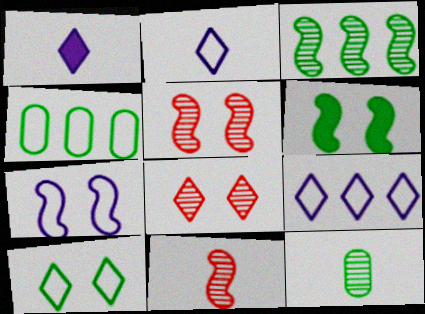[[1, 4, 5], 
[5, 6, 7]]